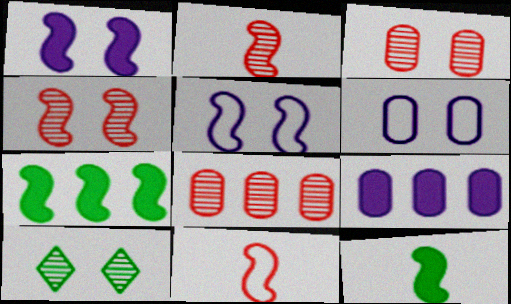[[2, 5, 7], 
[9, 10, 11]]